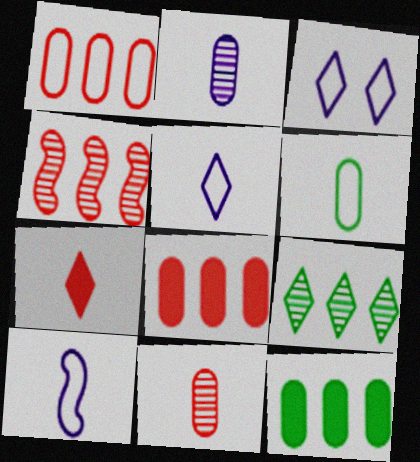[[3, 7, 9]]